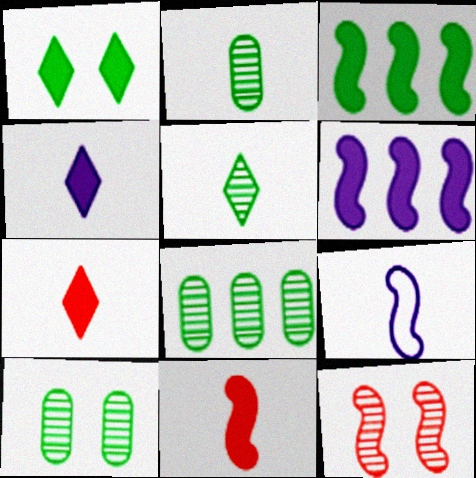[[2, 7, 9], 
[2, 8, 10], 
[3, 9, 12]]